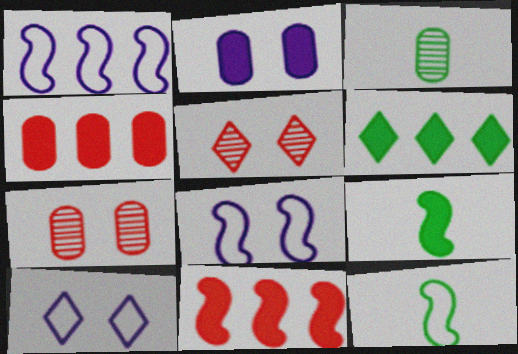[[3, 10, 11]]